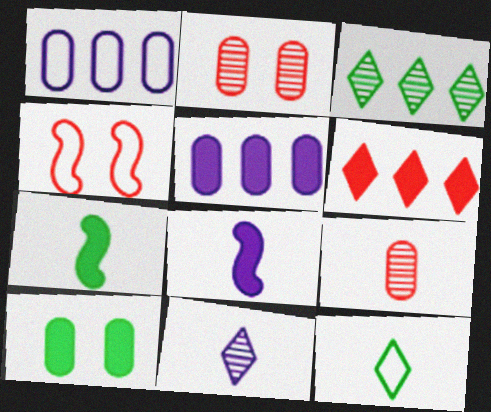[[1, 4, 12], 
[1, 9, 10], 
[4, 6, 9], 
[6, 8, 10], 
[8, 9, 12]]